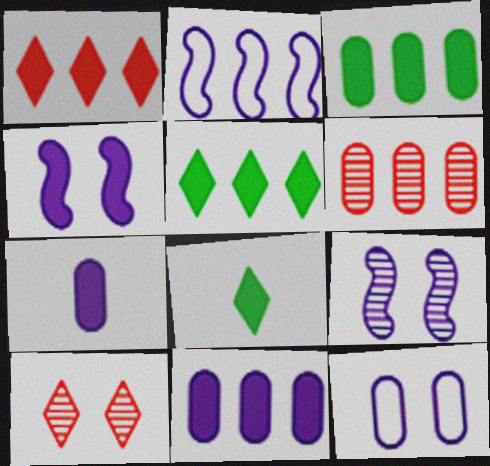[[2, 5, 6]]